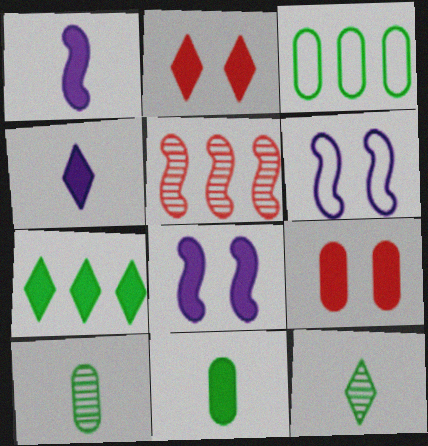[[1, 7, 9], 
[2, 4, 7]]